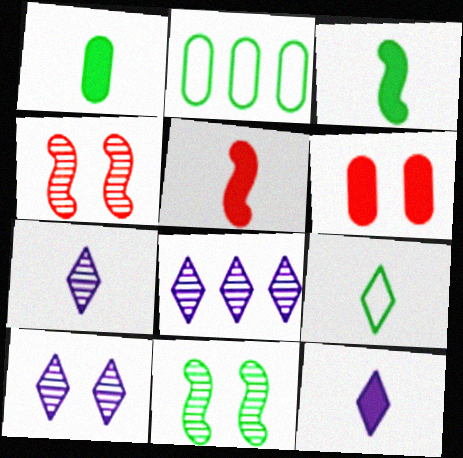[[1, 5, 12], 
[2, 4, 12], 
[2, 5, 10], 
[7, 8, 10]]